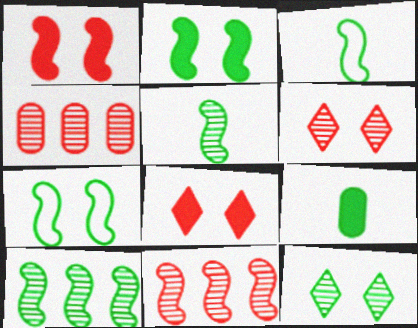[[2, 3, 10]]